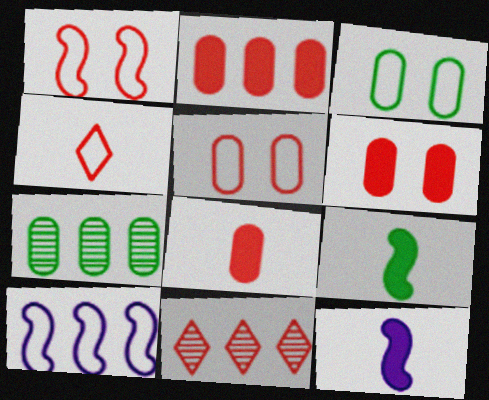[[1, 8, 11], 
[2, 6, 8], 
[3, 4, 10], 
[3, 11, 12]]